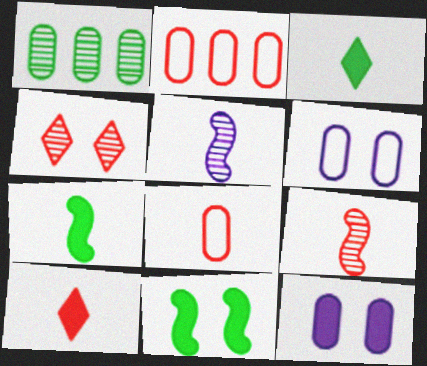[[1, 4, 5], 
[1, 8, 12], 
[3, 5, 8], 
[4, 6, 11], 
[8, 9, 10]]